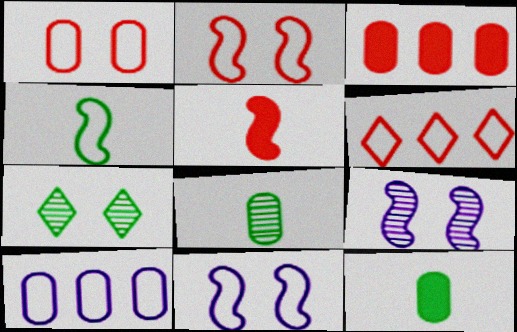[[5, 7, 10], 
[6, 9, 12]]